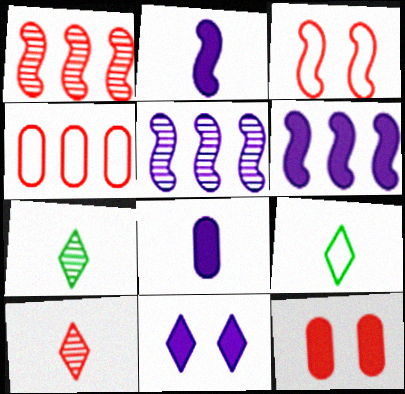[[5, 9, 12], 
[6, 8, 11]]